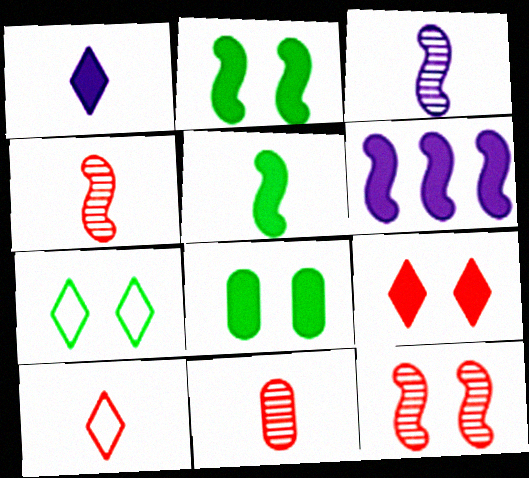[[6, 7, 11]]